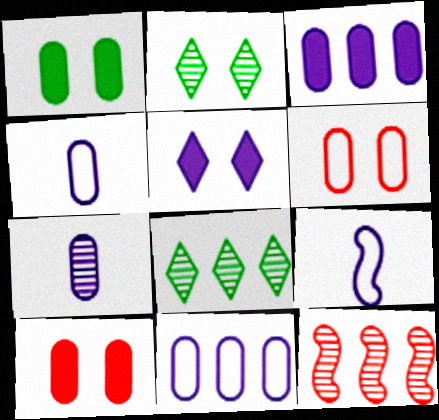[[2, 7, 12], 
[8, 9, 10]]